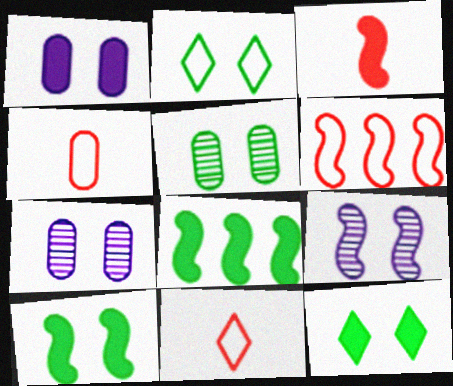[[2, 5, 10], 
[7, 8, 11]]